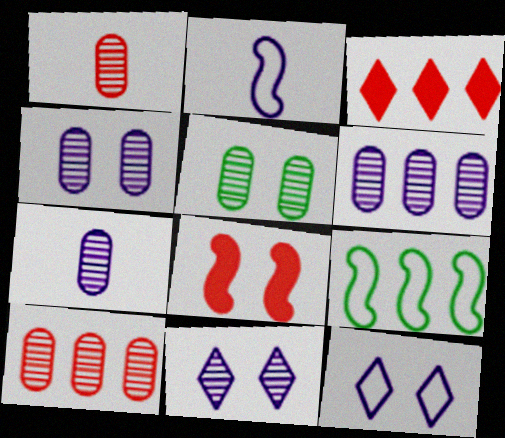[[1, 5, 6], 
[2, 3, 5], 
[3, 6, 9], 
[4, 6, 7], 
[5, 7, 10], 
[5, 8, 12]]